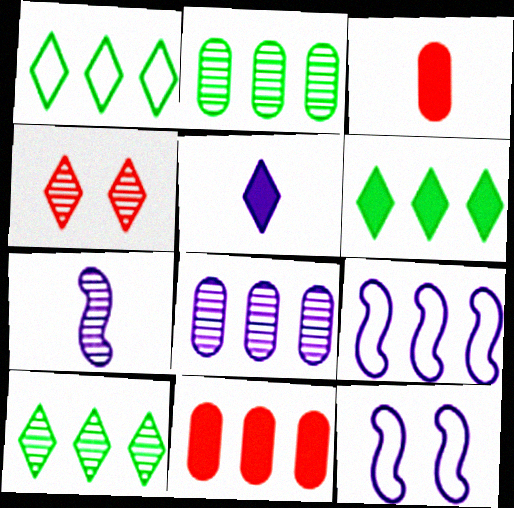[[1, 4, 5], 
[1, 6, 10], 
[2, 4, 7], 
[3, 10, 12], 
[5, 8, 12], 
[9, 10, 11]]